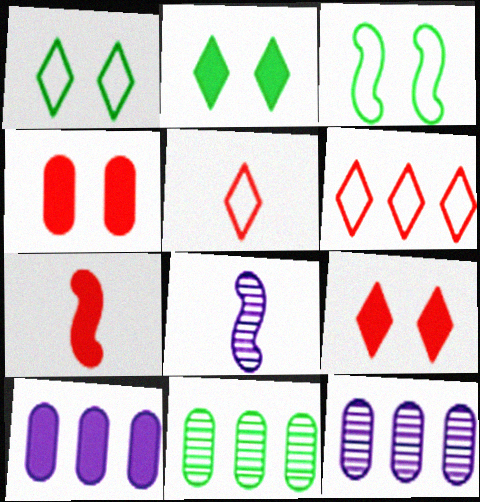[[1, 7, 12], 
[2, 7, 10]]